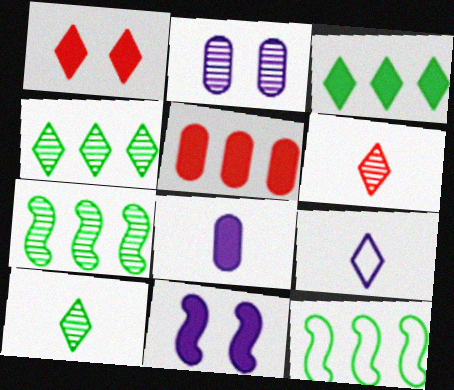[[1, 4, 9], 
[2, 6, 7]]